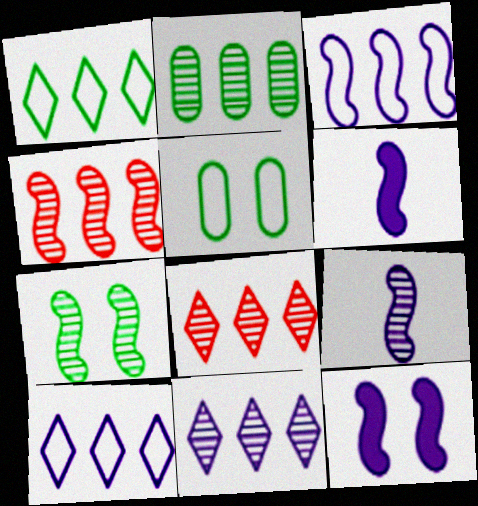[[2, 4, 11], 
[3, 9, 12], 
[4, 7, 9], 
[5, 6, 8]]